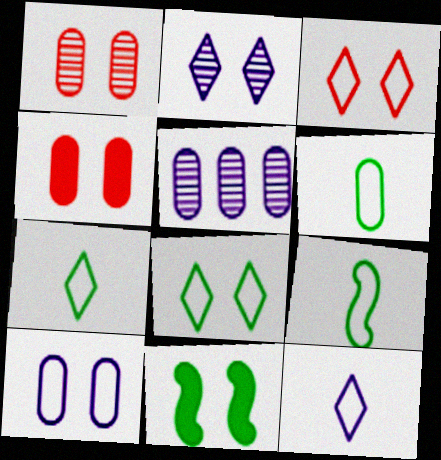[[4, 5, 6], 
[6, 7, 9]]